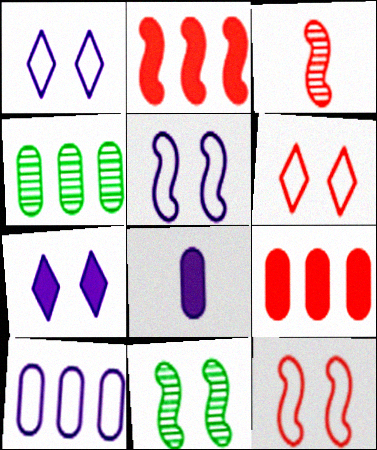[[2, 3, 12], 
[3, 6, 9], 
[4, 9, 10]]